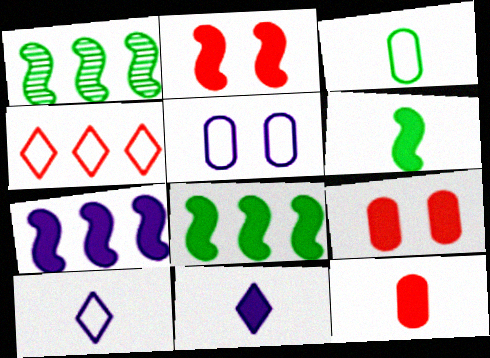[[1, 9, 10], 
[2, 6, 7], 
[6, 11, 12], 
[8, 9, 11]]